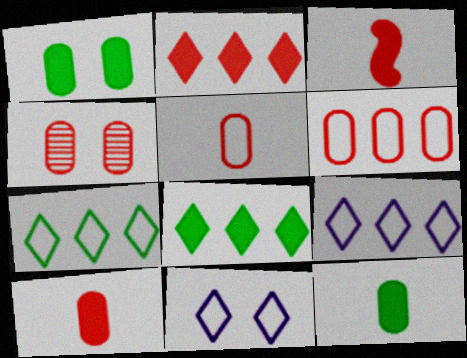[[4, 6, 10]]